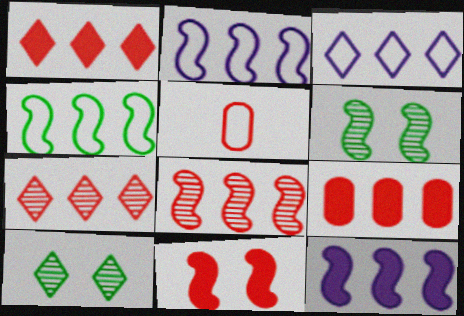[[4, 8, 12], 
[5, 7, 11], 
[5, 10, 12]]